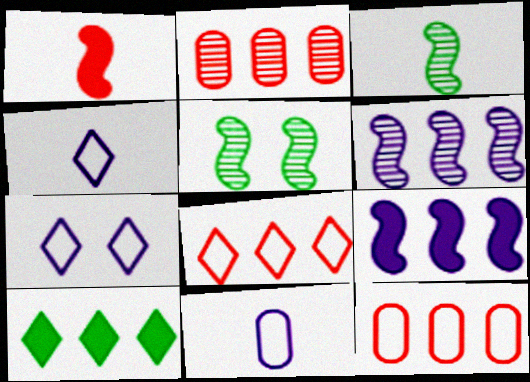[[6, 10, 12]]